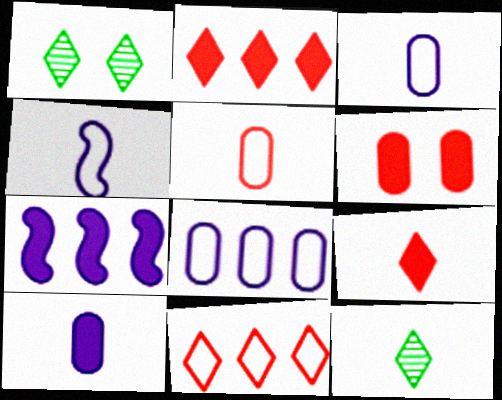[[1, 5, 7]]